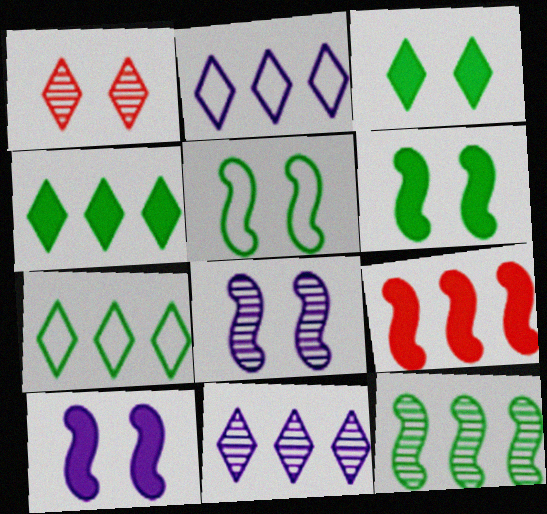[]